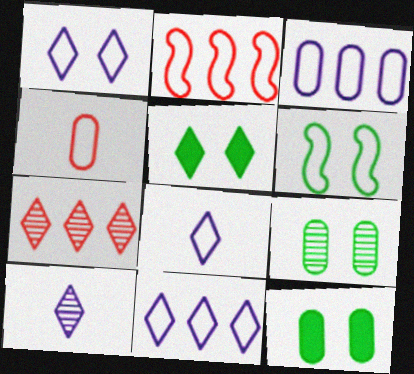[[1, 8, 11], 
[2, 10, 12], 
[4, 6, 11], 
[5, 6, 9], 
[5, 7, 8]]